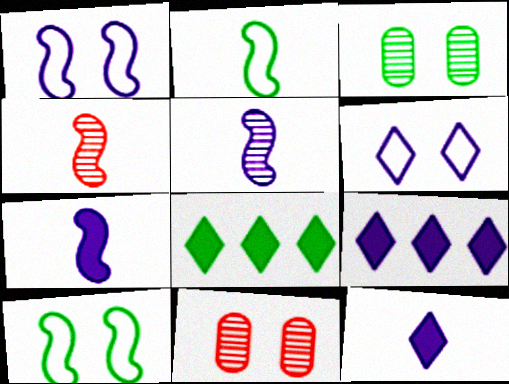[[2, 3, 8], 
[2, 4, 7], 
[2, 9, 11]]